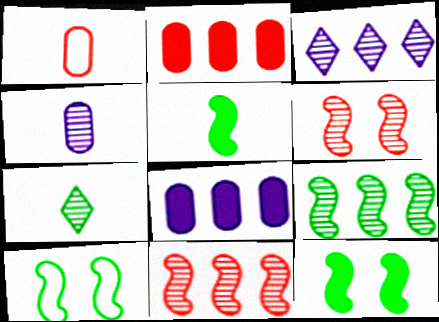[[1, 3, 12], 
[5, 9, 10]]